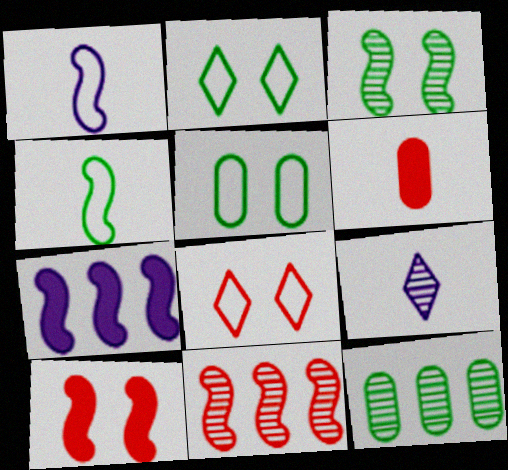[[4, 6, 9], 
[6, 8, 11]]